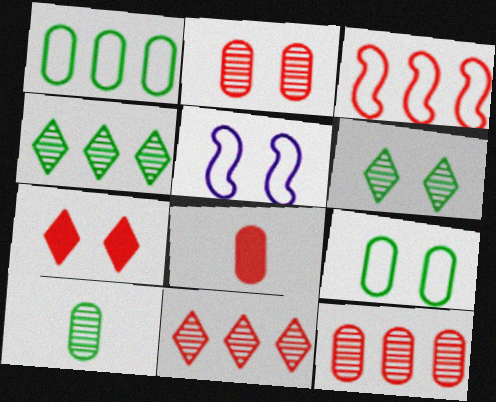[[4, 5, 8]]